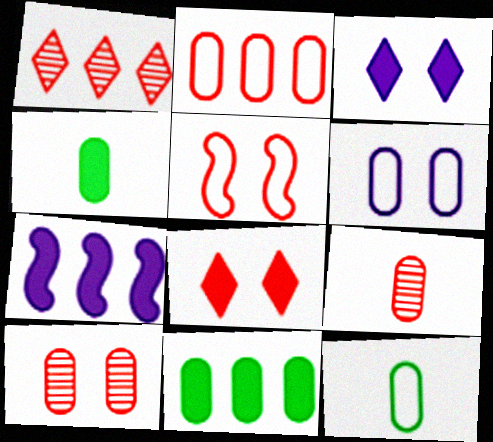[[2, 6, 12], 
[4, 7, 8], 
[5, 8, 10], 
[6, 9, 11]]